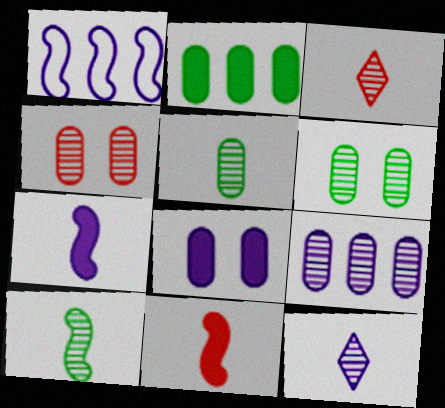[[1, 8, 12], 
[4, 5, 9]]